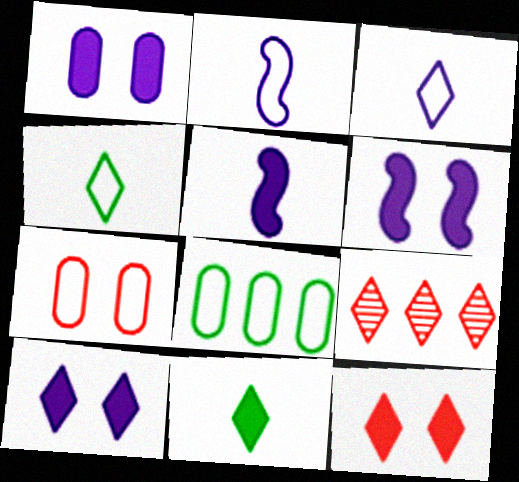[[1, 6, 10], 
[4, 9, 10]]